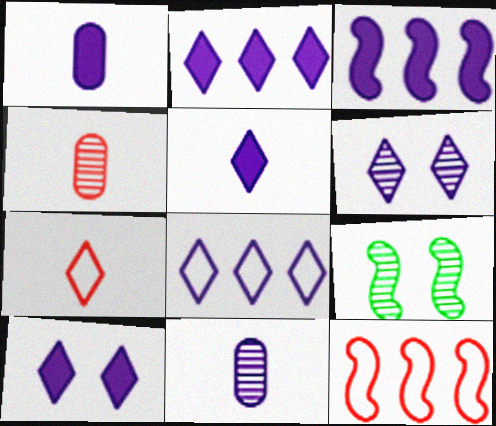[[1, 3, 10], 
[2, 5, 10], 
[5, 6, 8]]